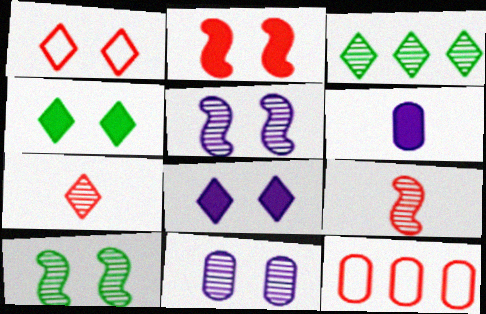[[2, 7, 12], 
[3, 9, 11]]